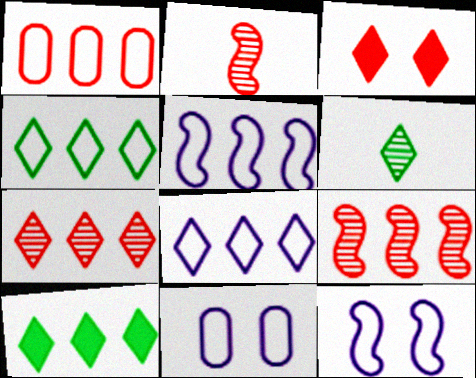[[1, 2, 3], 
[1, 4, 5], 
[2, 10, 11], 
[3, 6, 8], 
[7, 8, 10]]